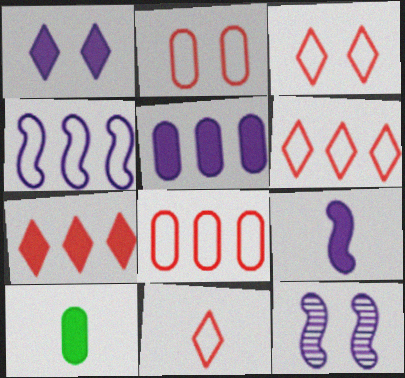[[1, 5, 9], 
[3, 6, 11], 
[4, 9, 12], 
[6, 10, 12]]